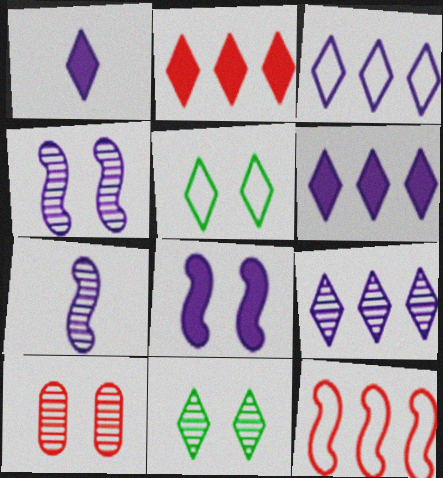[[3, 6, 9], 
[4, 10, 11], 
[5, 8, 10]]